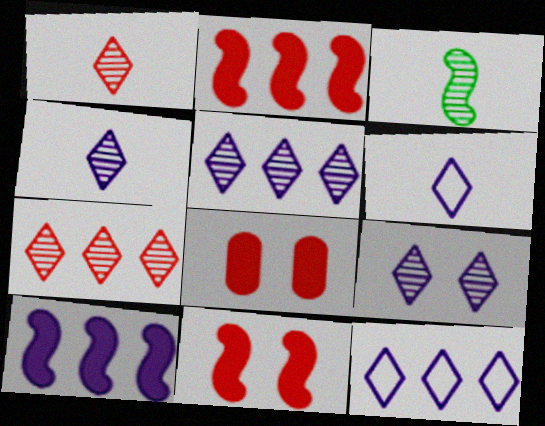[[3, 8, 12], 
[4, 5, 9]]